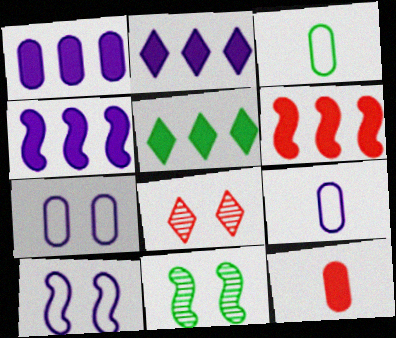[[1, 2, 4], 
[1, 5, 6], 
[3, 4, 8], 
[3, 5, 11]]